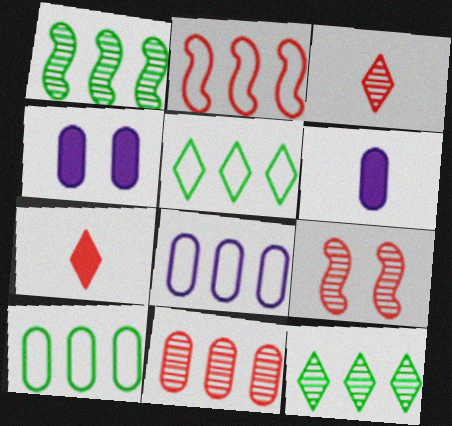[[2, 5, 8], 
[3, 9, 11], 
[5, 6, 9]]